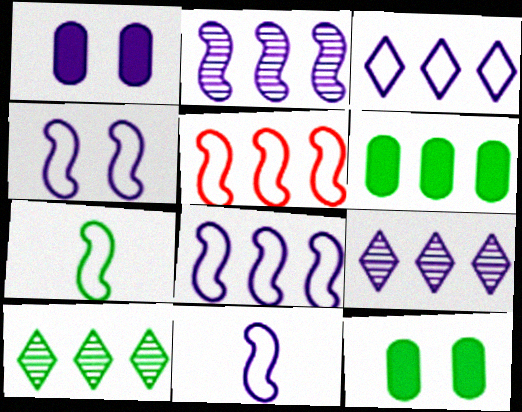[[1, 9, 11], 
[4, 5, 7], 
[4, 8, 11], 
[5, 6, 9], 
[7, 10, 12]]